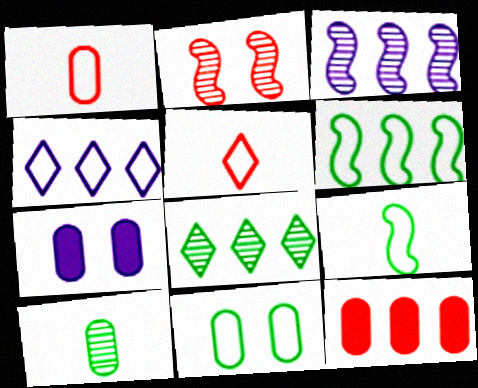[[2, 5, 12]]